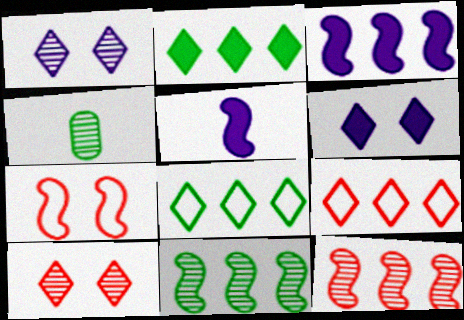[[1, 4, 12], 
[5, 7, 11]]